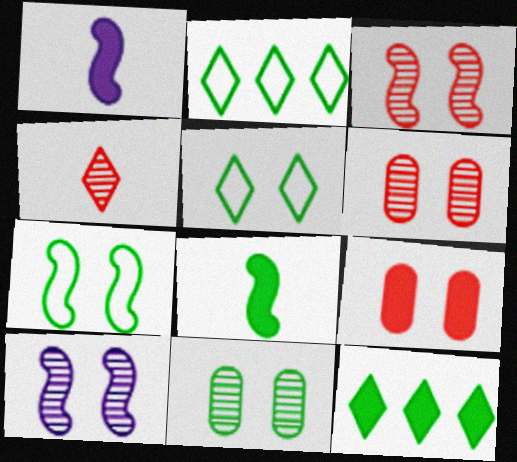[[1, 2, 6], 
[1, 9, 12], 
[2, 8, 11], 
[5, 9, 10]]